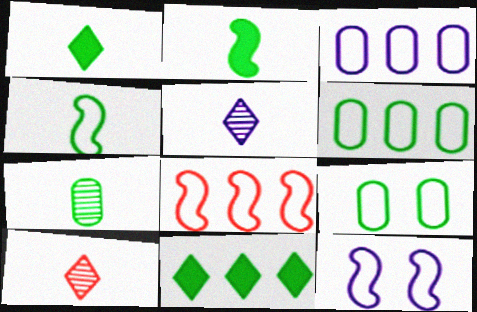[[1, 4, 7], 
[4, 8, 12]]